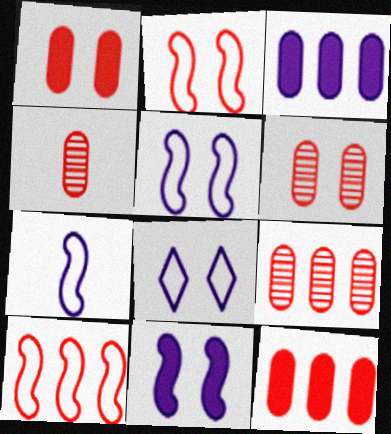[[4, 6, 9]]